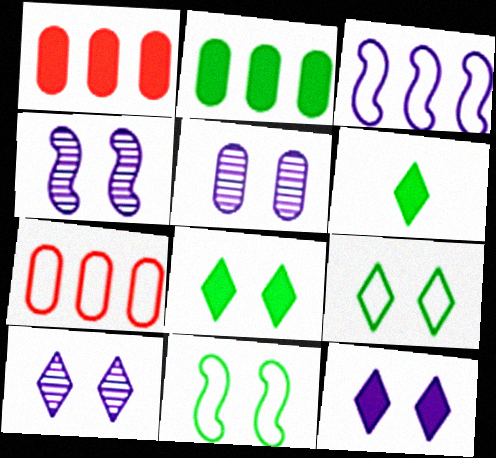[[4, 5, 10], 
[4, 6, 7]]